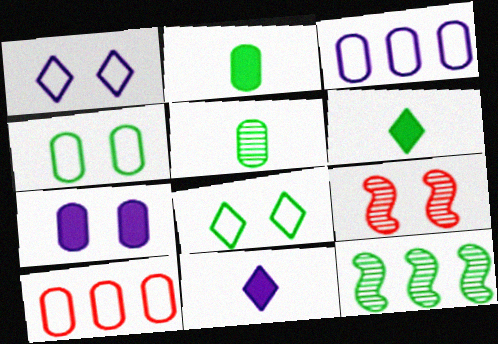[[2, 8, 12], 
[3, 6, 9], 
[4, 6, 12], 
[5, 7, 10], 
[7, 8, 9]]